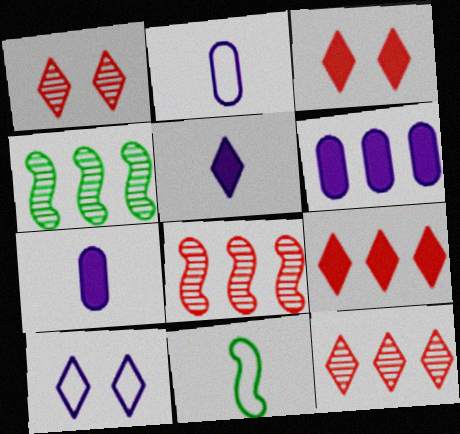[[1, 6, 11], 
[2, 3, 4]]